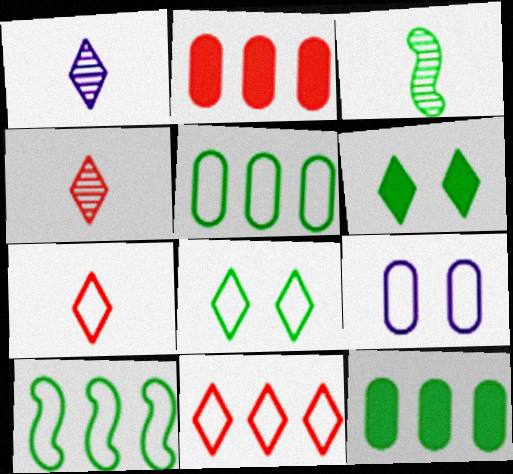[[1, 6, 11], 
[3, 5, 6], 
[3, 8, 12], 
[7, 9, 10]]